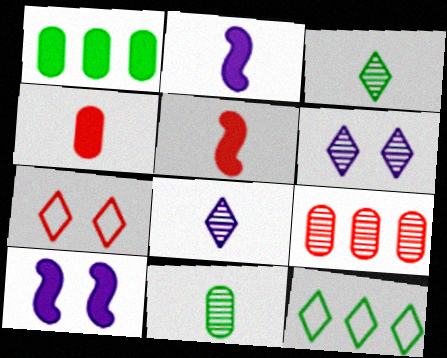[[5, 7, 9]]